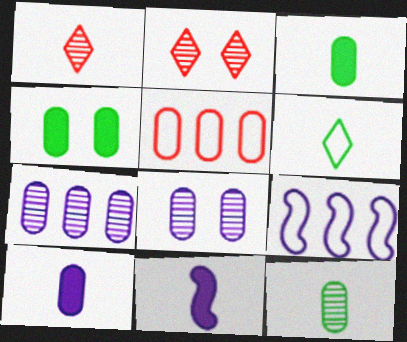[[1, 4, 9], 
[2, 3, 9], 
[3, 5, 8]]